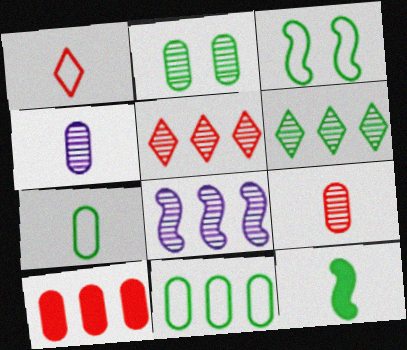[[1, 4, 12]]